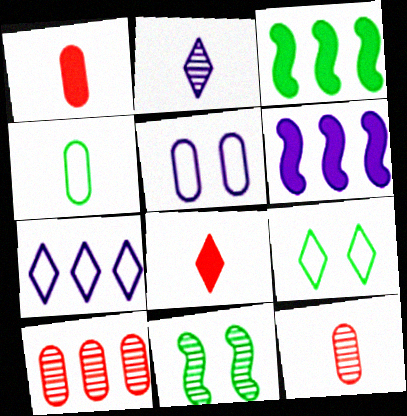[[1, 7, 11], 
[2, 5, 6], 
[2, 10, 11], 
[3, 7, 10], 
[6, 9, 12]]